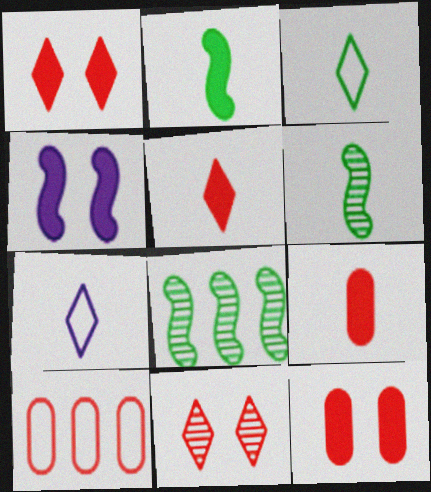[[6, 7, 9], 
[7, 8, 12]]